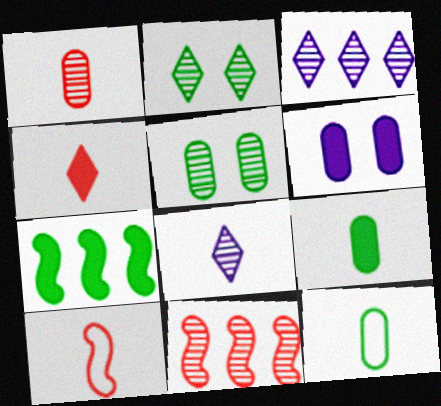[[1, 4, 10], 
[2, 7, 12], 
[4, 6, 7], 
[5, 8, 11], 
[8, 9, 10]]